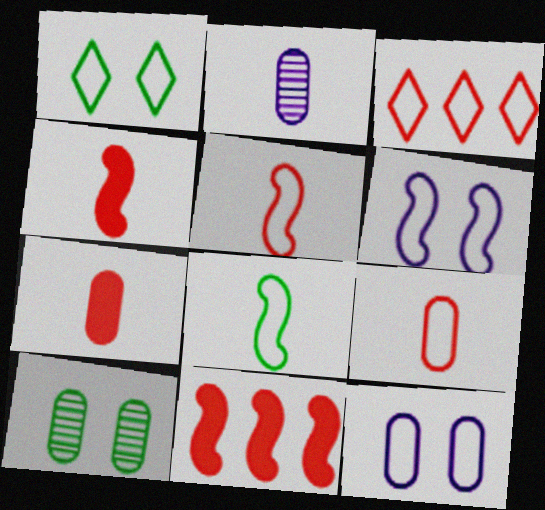[[1, 2, 11], 
[3, 8, 12]]